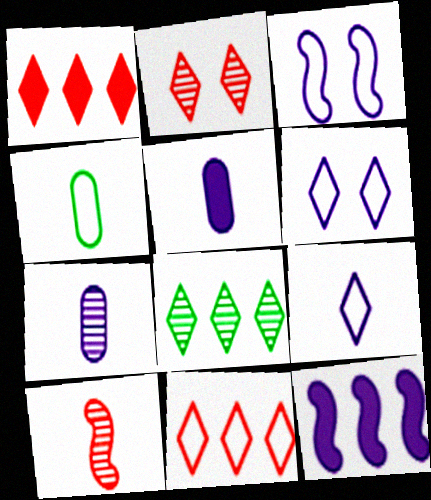[[2, 4, 12], 
[3, 4, 11], 
[6, 7, 12]]